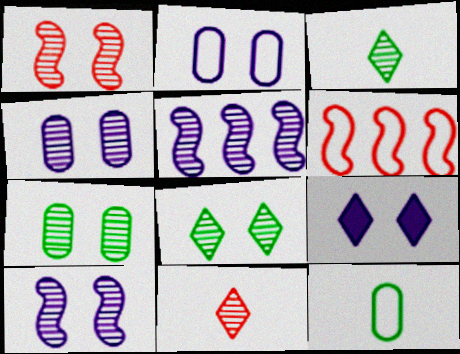[[1, 4, 8], 
[2, 9, 10], 
[5, 7, 11]]